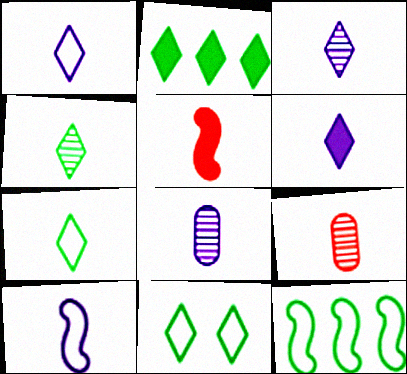[[1, 3, 6], 
[2, 4, 11], 
[5, 7, 8], 
[6, 8, 10]]